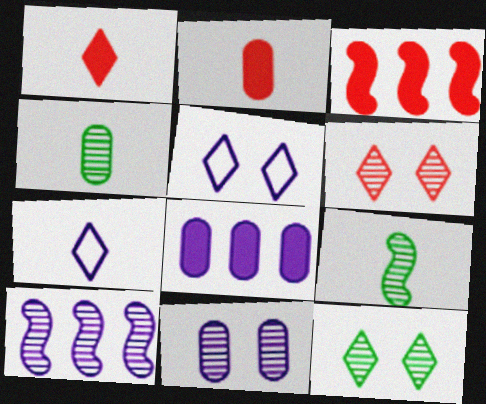[[2, 7, 9], 
[3, 4, 5], 
[4, 6, 10]]